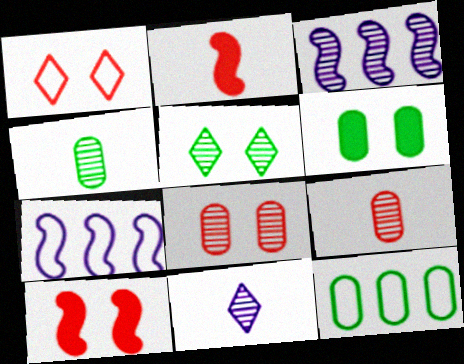[[1, 8, 10], 
[3, 5, 9], 
[4, 6, 12], 
[10, 11, 12]]